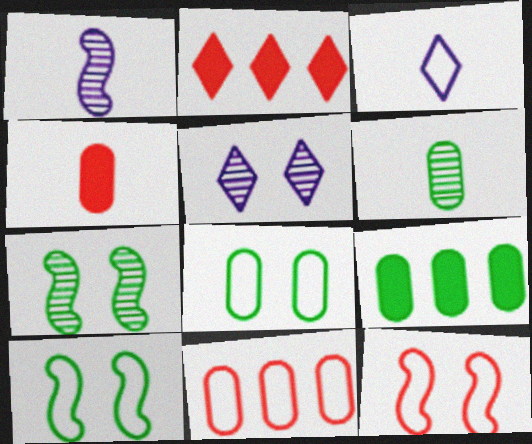[[1, 2, 8], 
[3, 10, 11], 
[6, 8, 9]]